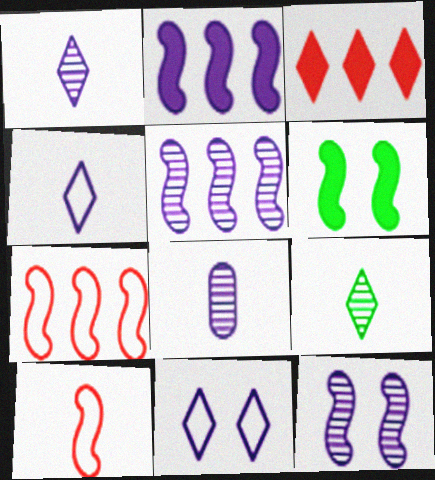[[2, 8, 11], 
[3, 9, 11], 
[5, 6, 10]]